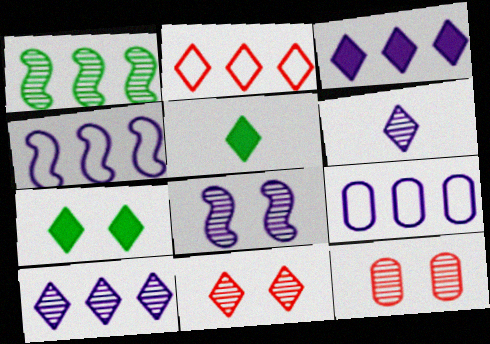[[1, 6, 12], 
[2, 6, 7], 
[4, 5, 12]]